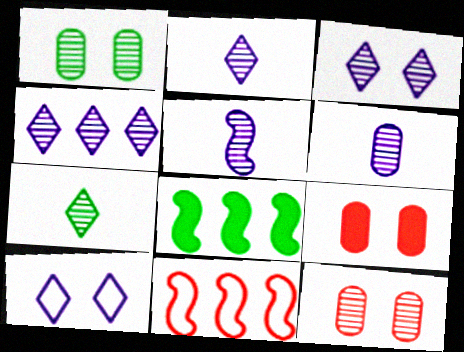[[2, 3, 4], 
[2, 5, 6]]